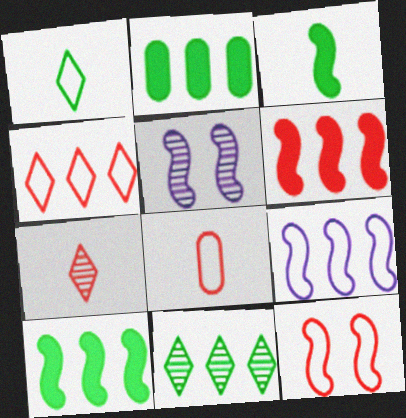[[4, 8, 12]]